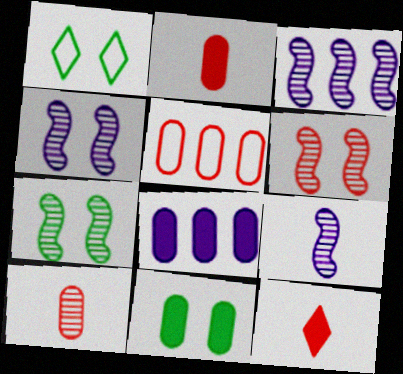[[1, 2, 3], 
[1, 7, 11], 
[2, 8, 11], 
[3, 4, 9], 
[4, 6, 7], 
[5, 6, 12]]